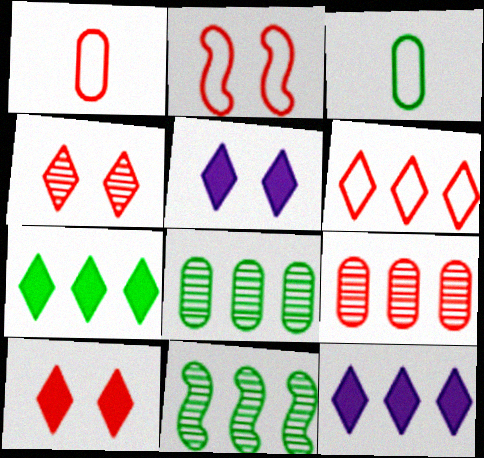[[1, 2, 6], 
[1, 5, 11]]